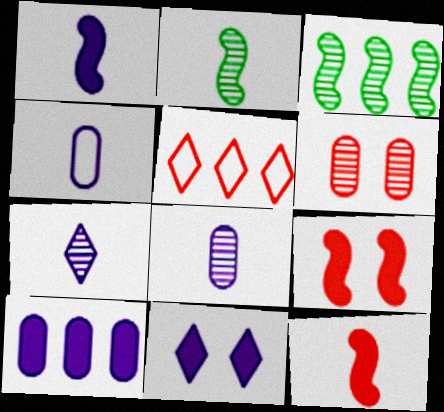[[1, 4, 7], 
[1, 10, 11], 
[3, 5, 10], 
[3, 6, 7], 
[5, 6, 12]]